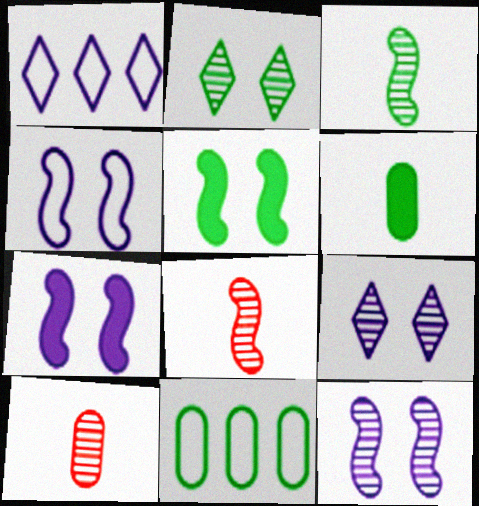[[1, 5, 10], 
[4, 7, 12]]